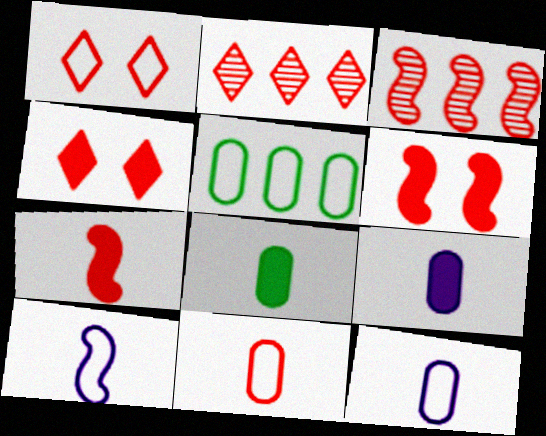[[1, 5, 10], 
[2, 6, 11], 
[3, 4, 11]]